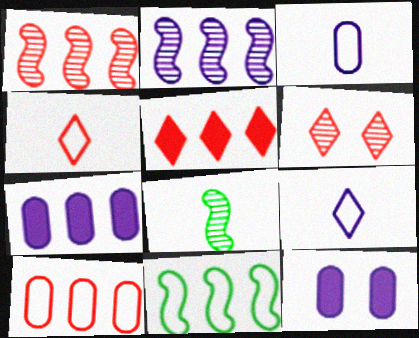[[1, 5, 10], 
[2, 9, 12], 
[4, 5, 6]]